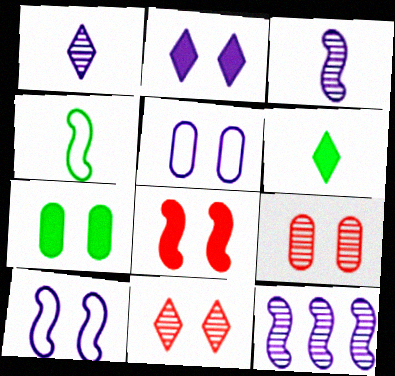[[2, 7, 8], 
[4, 8, 12], 
[5, 7, 9], 
[7, 10, 11]]